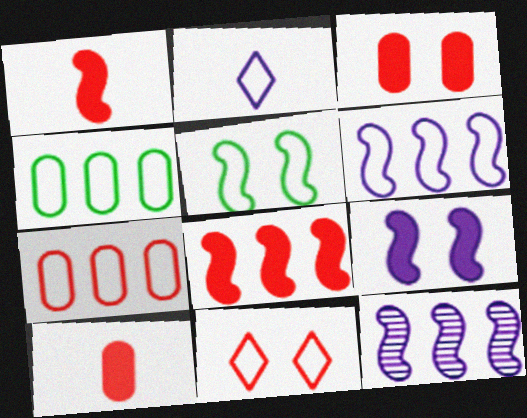[[1, 5, 12], 
[2, 5, 7]]